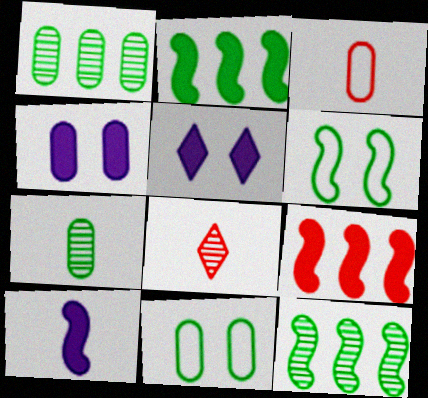[[1, 3, 4], 
[3, 5, 12]]